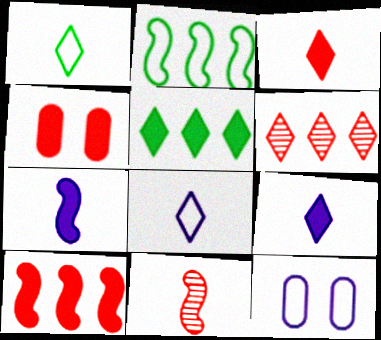[[3, 4, 10], 
[4, 5, 7], 
[5, 11, 12]]